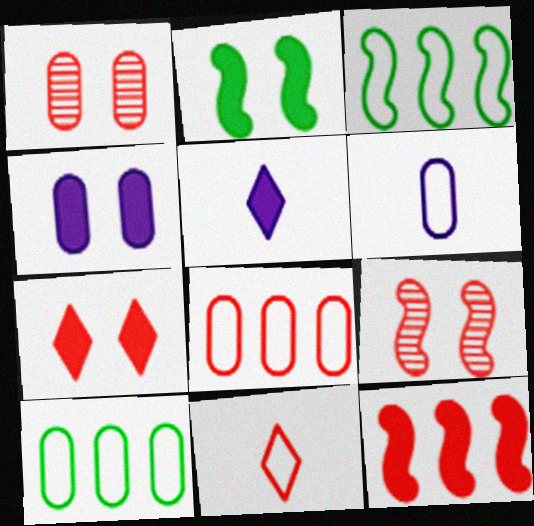[[1, 3, 5], 
[1, 11, 12], 
[2, 4, 7], 
[5, 9, 10]]